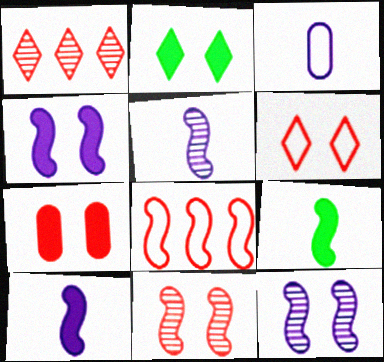[[2, 4, 7], 
[6, 7, 11], 
[8, 9, 12]]